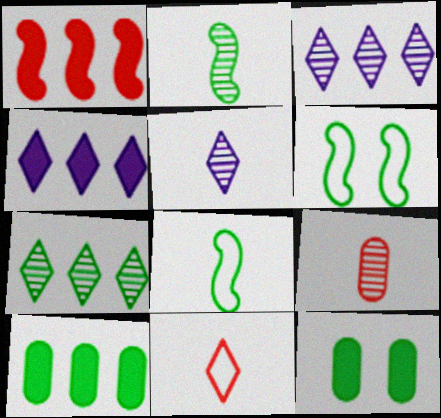[[1, 4, 10], 
[2, 5, 9], 
[4, 6, 9], 
[7, 8, 12]]